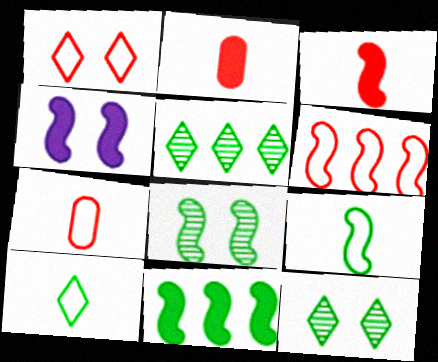[[1, 6, 7], 
[3, 4, 11], 
[4, 5, 7], 
[8, 9, 11]]